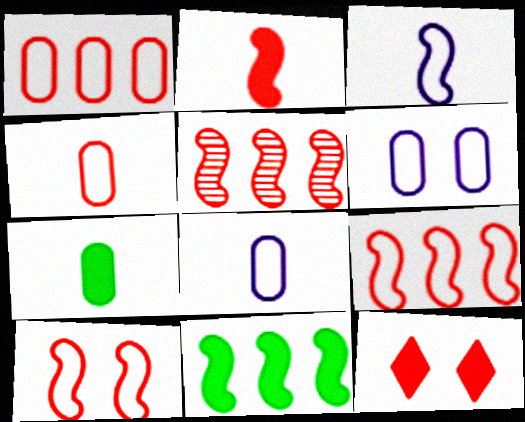[[2, 5, 10], 
[4, 5, 12]]